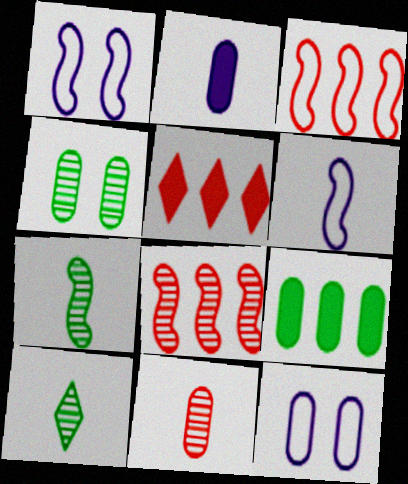[[4, 5, 6], 
[5, 7, 12], 
[9, 11, 12]]